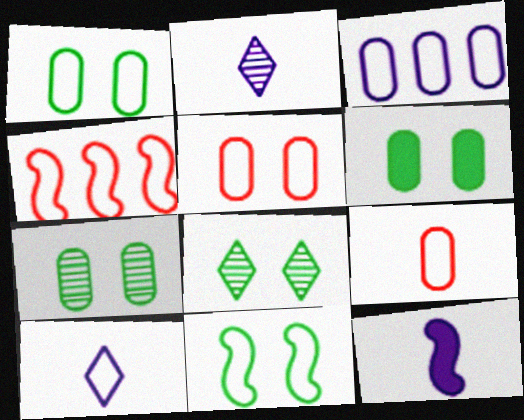[[1, 3, 9], 
[1, 4, 10], 
[1, 6, 7], 
[2, 4, 6], 
[6, 8, 11]]